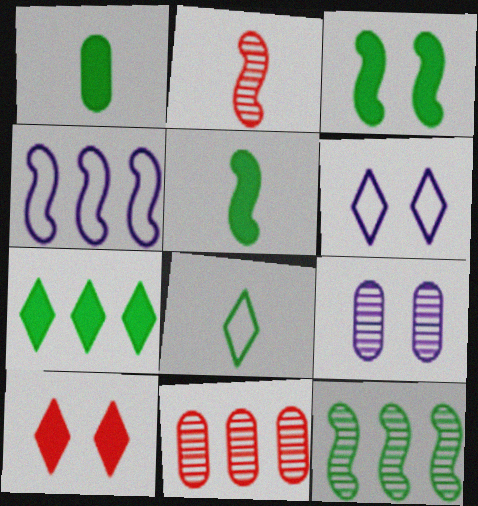[[1, 3, 7], 
[2, 3, 4], 
[4, 7, 11], 
[5, 6, 11]]